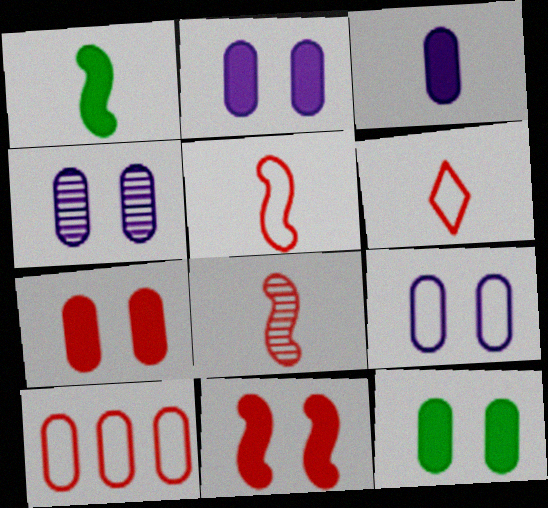[[2, 4, 9], 
[2, 7, 12]]